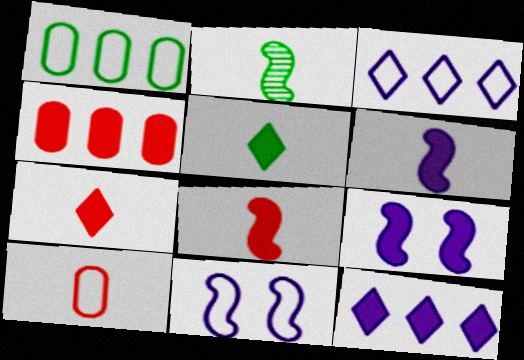[[4, 5, 9]]